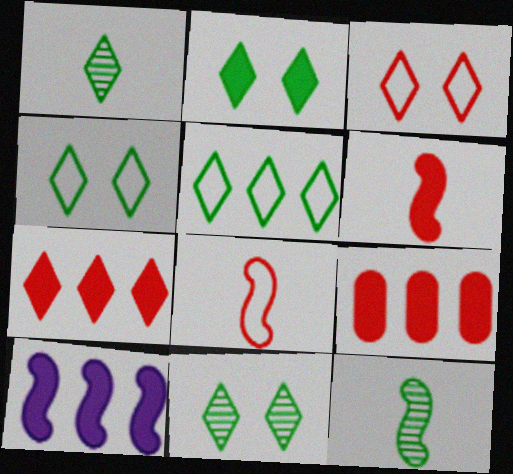[[1, 2, 5], 
[2, 4, 11]]